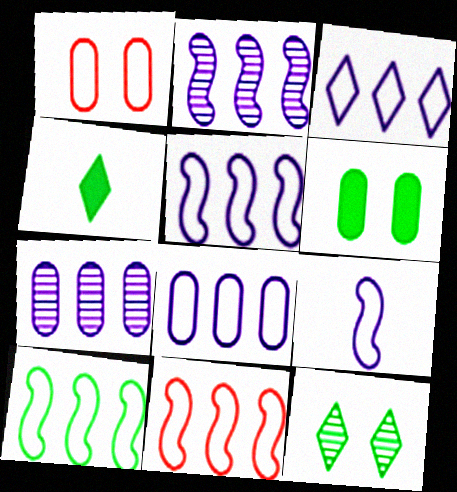[[1, 2, 4], 
[3, 5, 8], 
[5, 10, 11]]